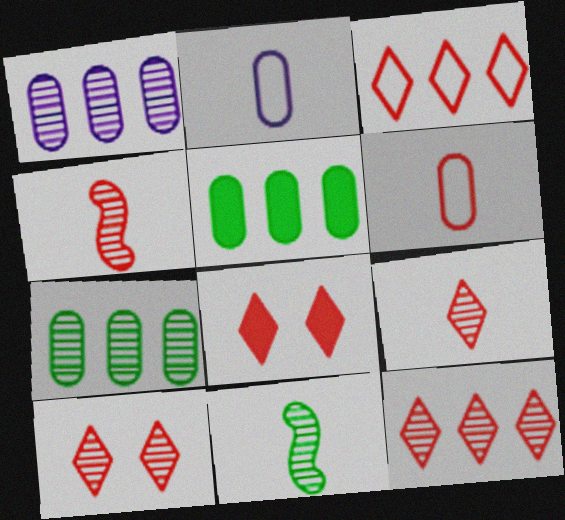[[1, 10, 11], 
[3, 8, 9], 
[9, 10, 12]]